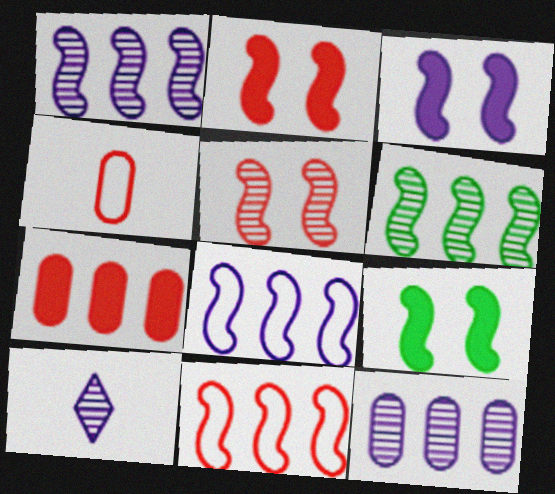[[2, 3, 9]]